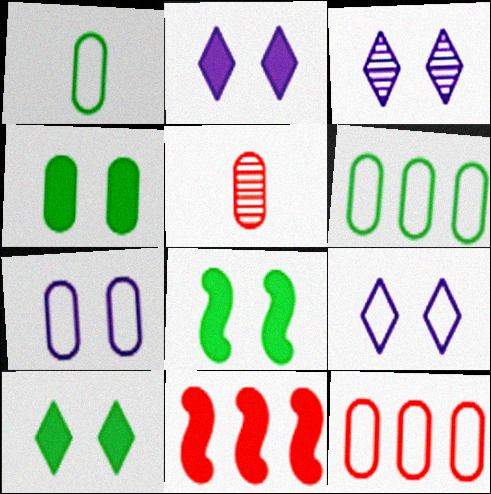[[1, 3, 11], 
[1, 7, 12], 
[2, 3, 9], 
[4, 8, 10]]